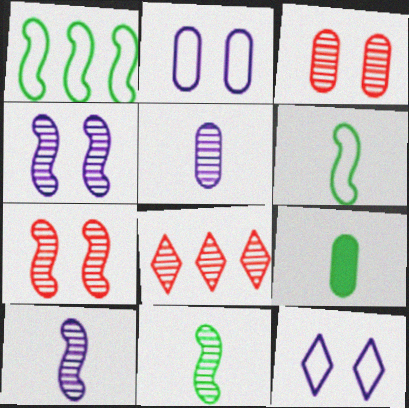[]